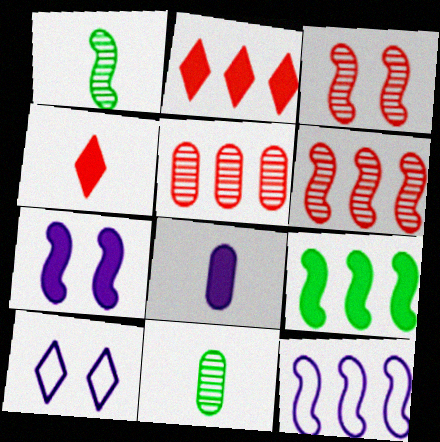[[6, 9, 12]]